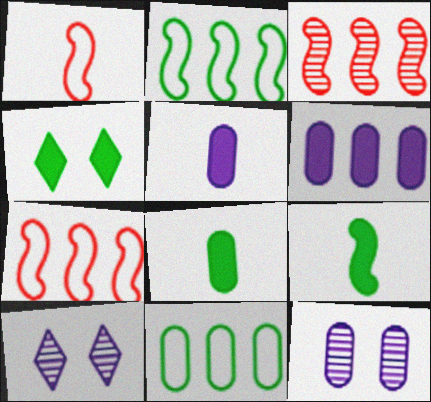[[7, 8, 10]]